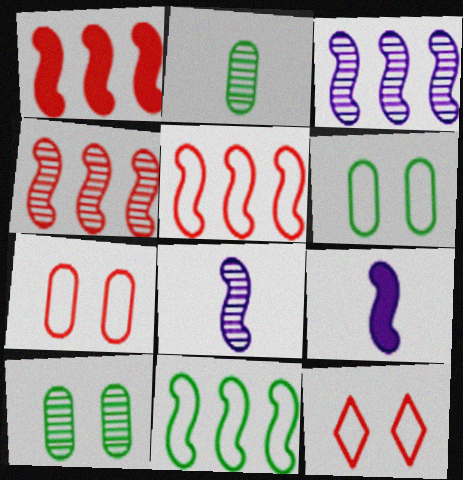[[1, 3, 11], 
[1, 4, 5]]